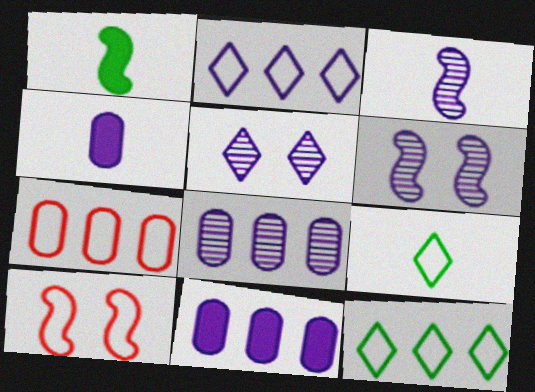[[1, 5, 7], 
[2, 4, 6], 
[3, 5, 8]]